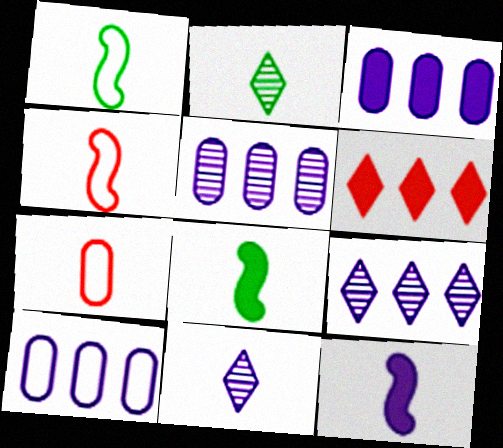[[2, 7, 12], 
[3, 5, 10], 
[7, 8, 11]]